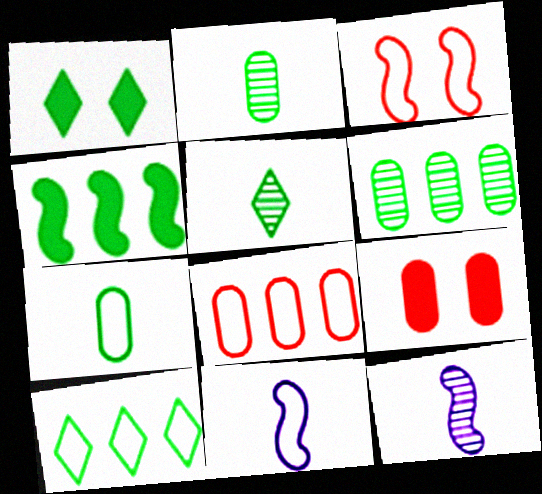[[1, 5, 10], 
[1, 8, 12], 
[3, 4, 12], 
[4, 6, 10], 
[9, 10, 12]]